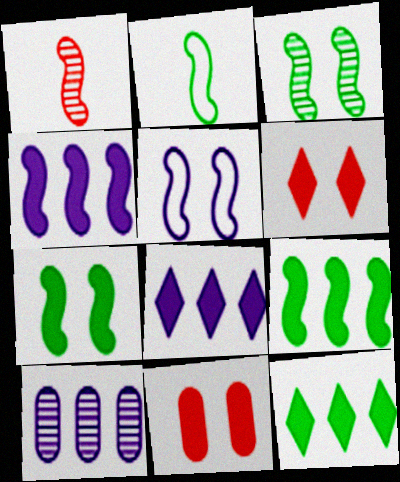[[1, 5, 9], 
[2, 3, 9], 
[2, 6, 10]]